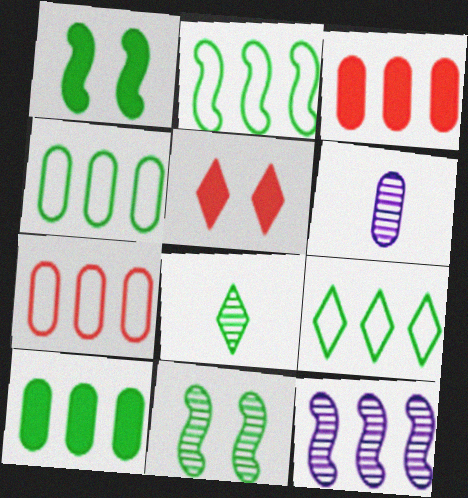[[1, 4, 8], 
[2, 4, 9], 
[2, 5, 6], 
[3, 9, 12]]